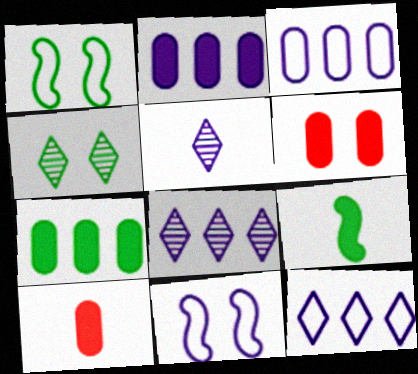[[1, 8, 10], 
[2, 5, 11], 
[4, 6, 11]]